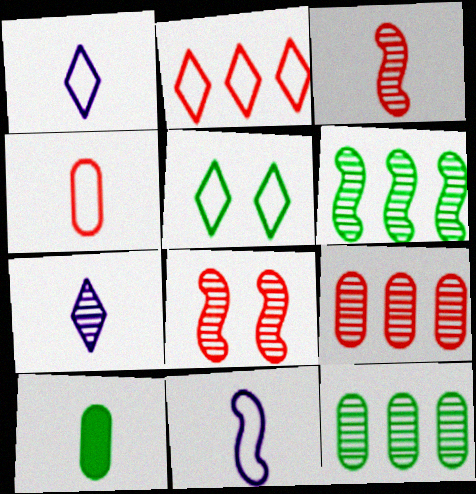[[1, 2, 5], 
[1, 3, 10], 
[5, 6, 10], 
[7, 8, 12]]